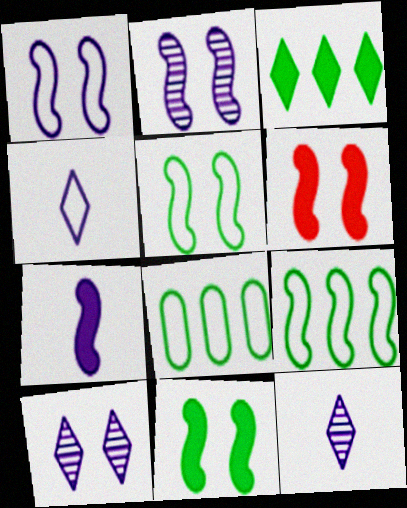[[2, 5, 6], 
[6, 8, 12]]